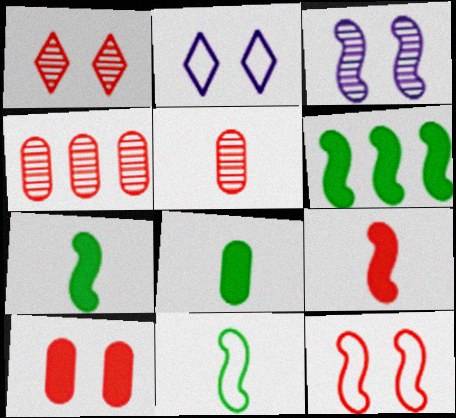[[1, 10, 12], 
[2, 4, 7], 
[2, 5, 6]]